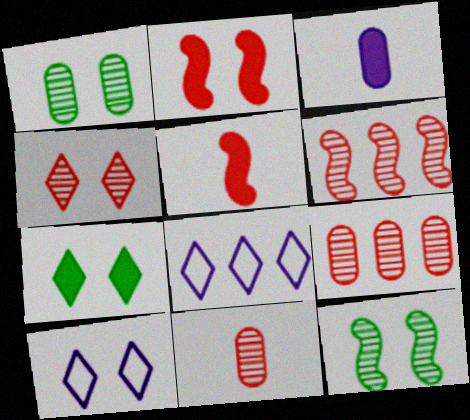[[1, 2, 10], 
[1, 5, 8], 
[4, 6, 11], 
[4, 7, 10]]